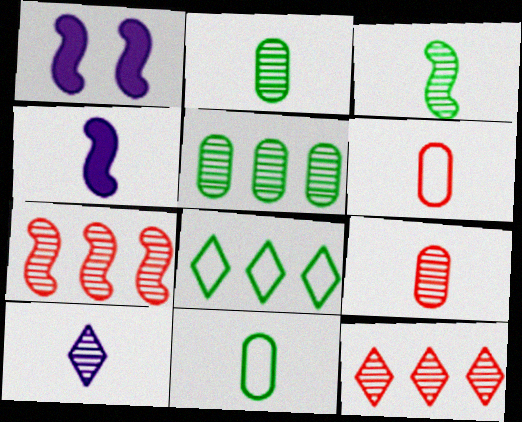[[1, 8, 9], 
[1, 11, 12], 
[3, 9, 10]]